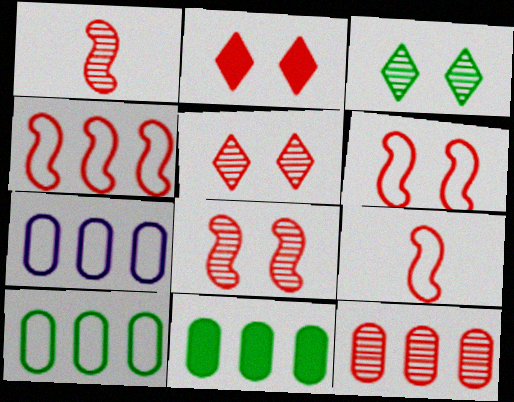[[1, 5, 12], 
[2, 9, 12], 
[4, 6, 9], 
[7, 11, 12]]